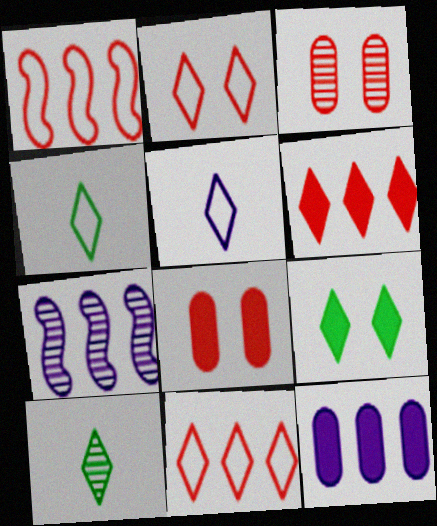[[3, 7, 10], 
[4, 7, 8]]